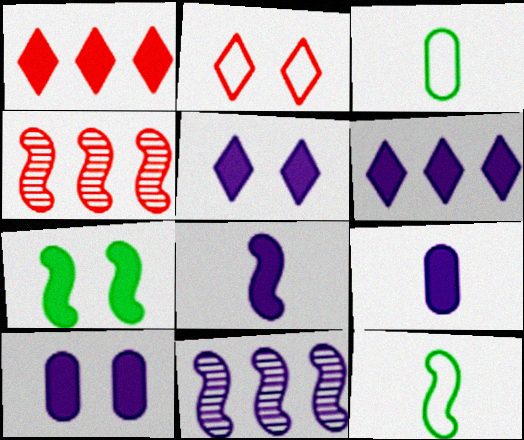[[1, 7, 9], 
[3, 4, 5], 
[6, 8, 10]]